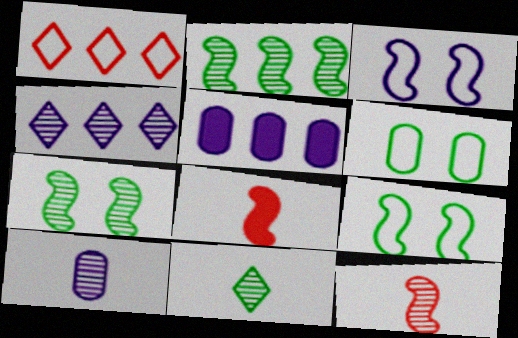[[1, 2, 5], 
[2, 3, 8], 
[4, 6, 8], 
[10, 11, 12]]